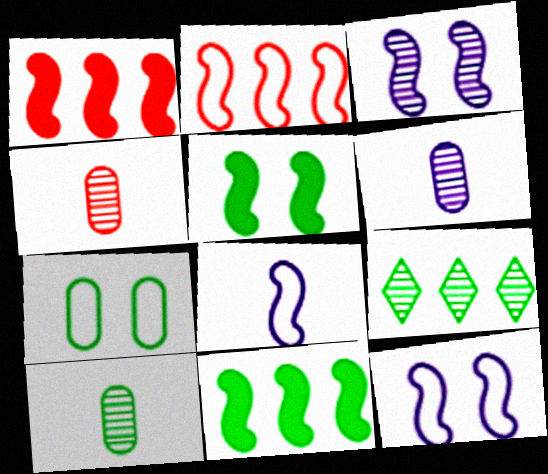[[3, 4, 9], 
[4, 6, 10]]